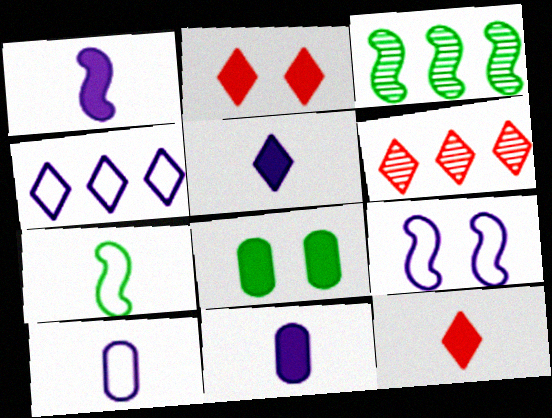[[1, 5, 11], 
[2, 3, 10], 
[4, 9, 10]]